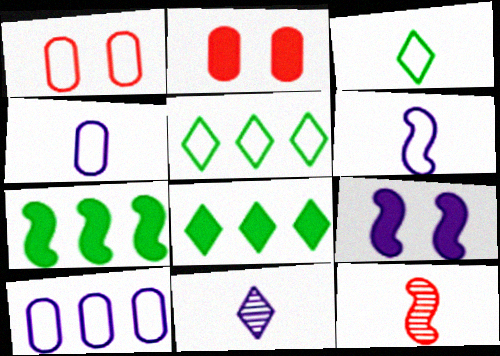[[1, 5, 6], 
[1, 7, 11], 
[9, 10, 11]]